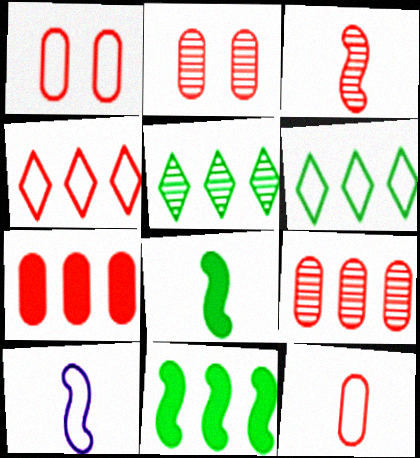[[1, 6, 10], 
[2, 7, 12], 
[3, 8, 10]]